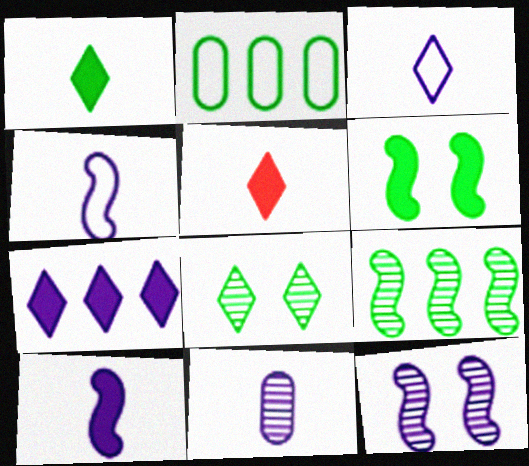[[2, 5, 12], 
[3, 10, 11]]